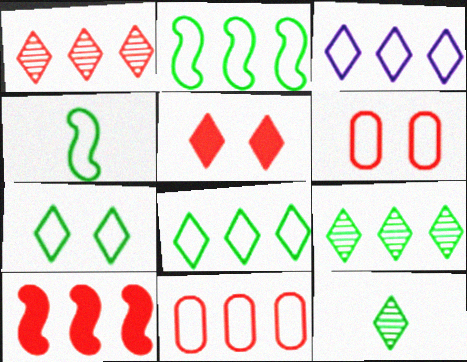[[1, 10, 11], 
[2, 3, 11], 
[3, 4, 6], 
[3, 5, 12]]